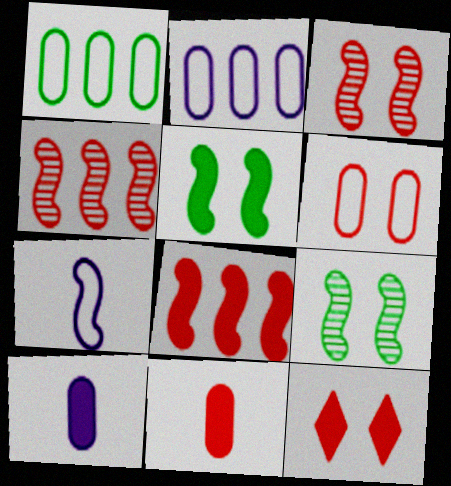[[3, 6, 12], 
[4, 5, 7], 
[7, 8, 9], 
[8, 11, 12]]